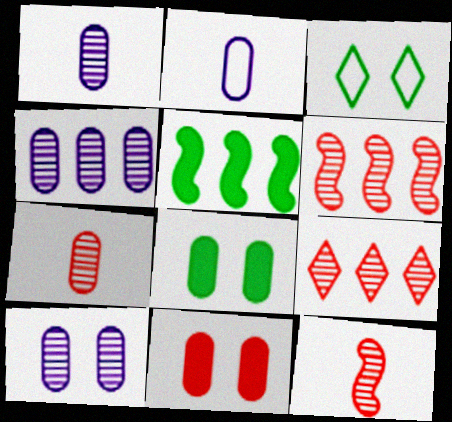[[1, 4, 10]]